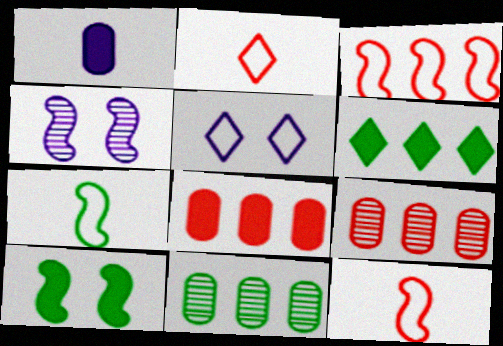[]